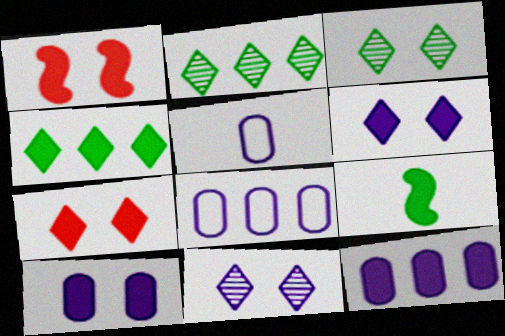[[1, 2, 5], 
[7, 9, 12]]